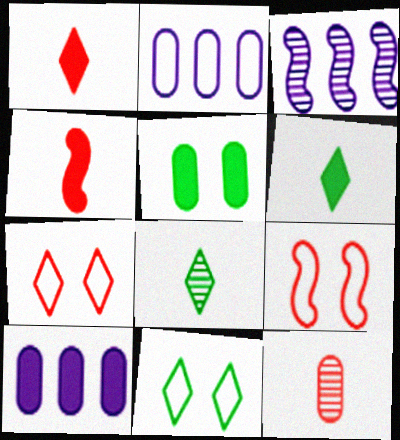[[2, 5, 12], 
[8, 9, 10]]